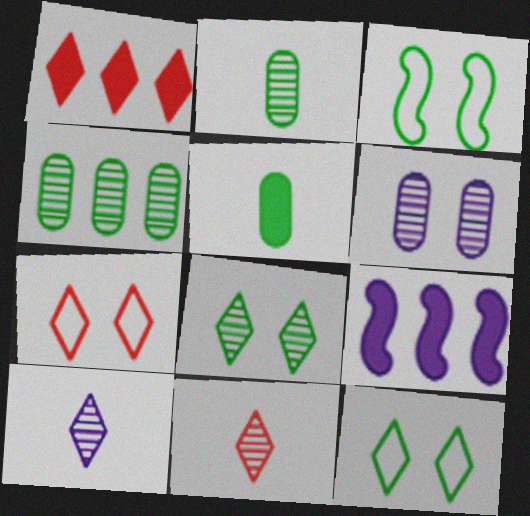[[1, 7, 11], 
[1, 10, 12], 
[2, 7, 9]]